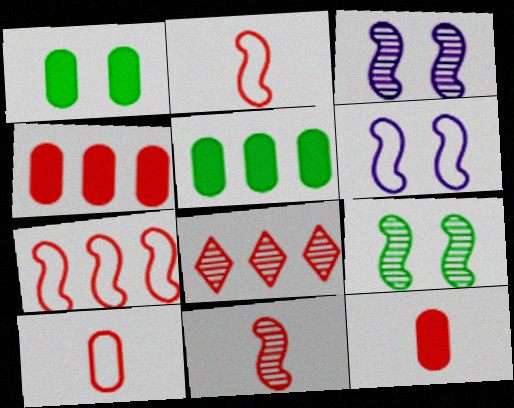[[4, 7, 8]]